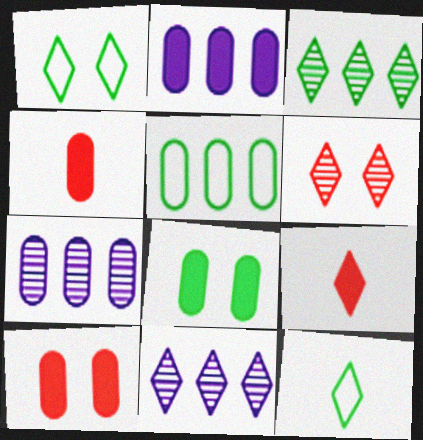[[1, 9, 11], 
[2, 4, 8]]